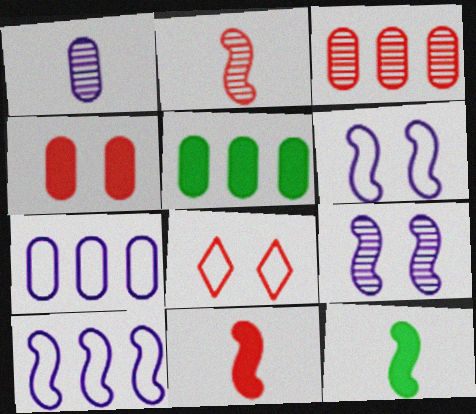[[3, 5, 7], 
[3, 8, 11]]